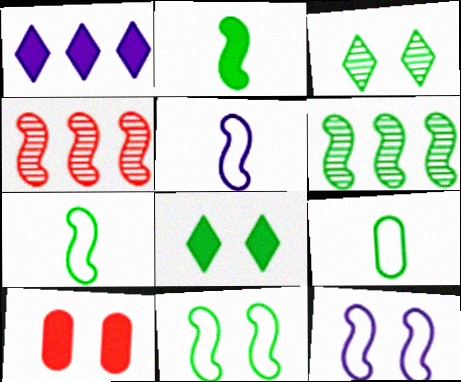[[1, 2, 10], 
[2, 4, 12], 
[2, 6, 11], 
[3, 10, 12], 
[6, 8, 9]]